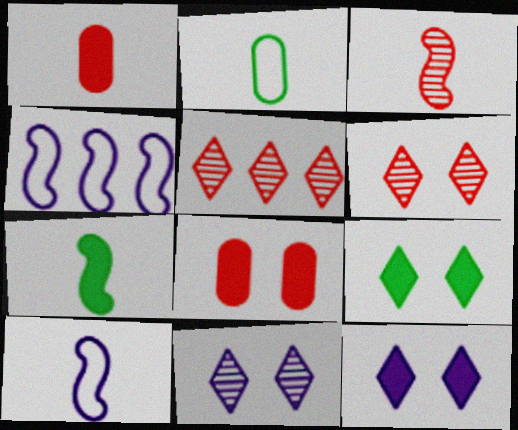[[3, 7, 10]]